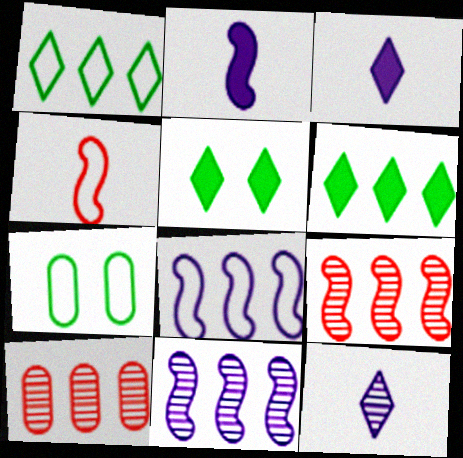[[3, 7, 9], 
[6, 8, 10]]